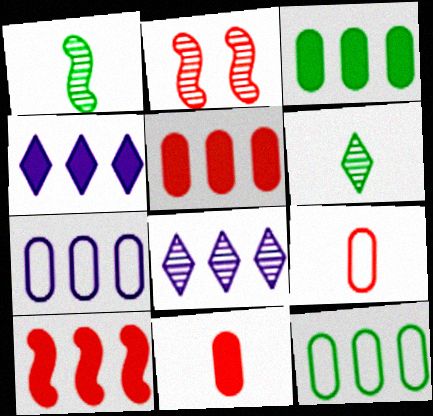[[3, 4, 10], 
[8, 10, 12]]